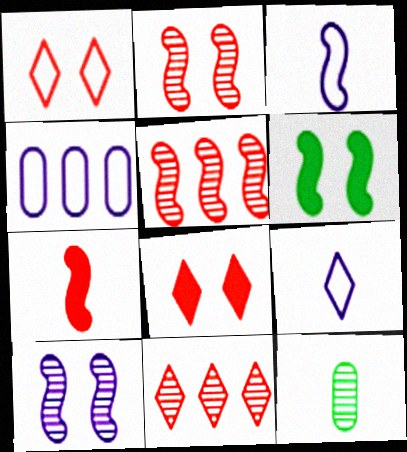[[3, 5, 6], 
[7, 9, 12], 
[10, 11, 12]]